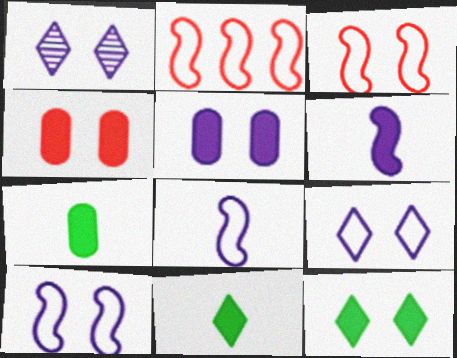[[1, 2, 7], 
[1, 5, 10]]